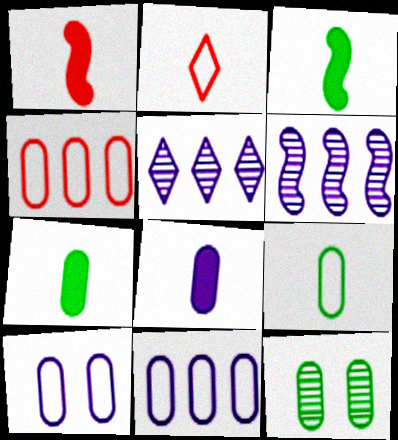[[4, 8, 12], 
[4, 9, 10]]